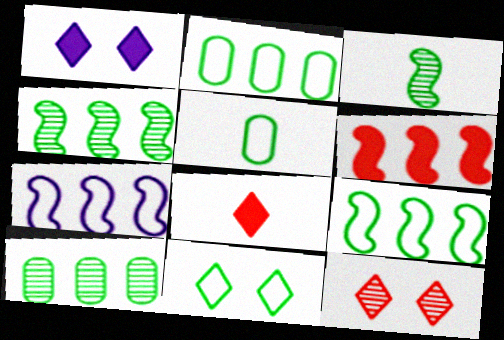[[1, 11, 12], 
[4, 6, 7], 
[5, 9, 11]]